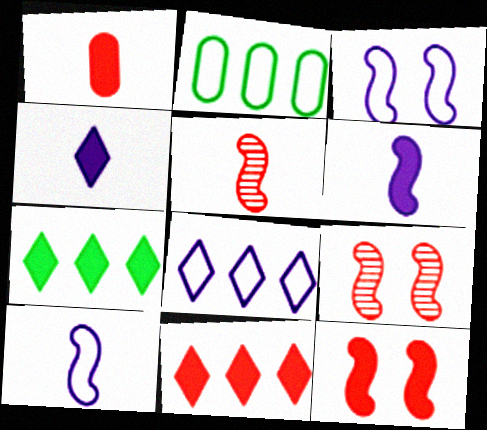[[1, 11, 12], 
[2, 4, 9]]